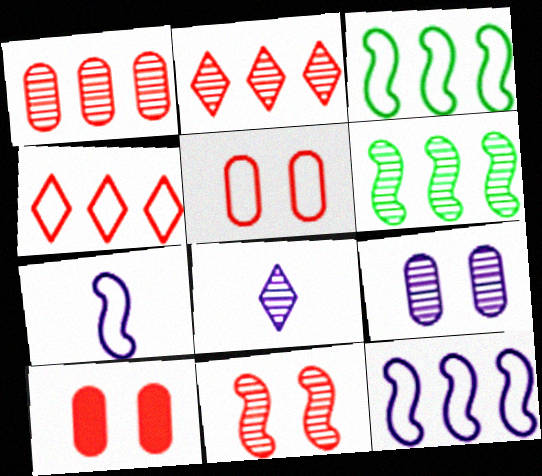[[3, 8, 10]]